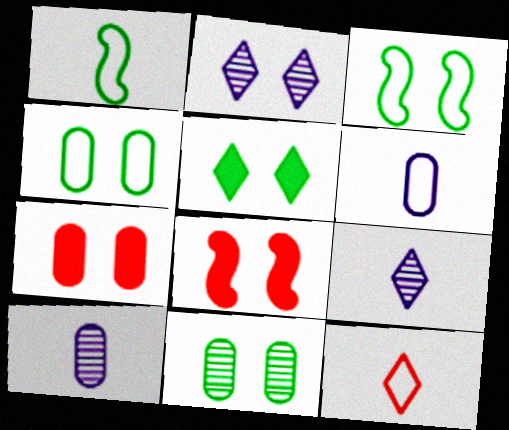[[1, 6, 12], 
[2, 3, 7], 
[2, 4, 8], 
[3, 5, 11]]